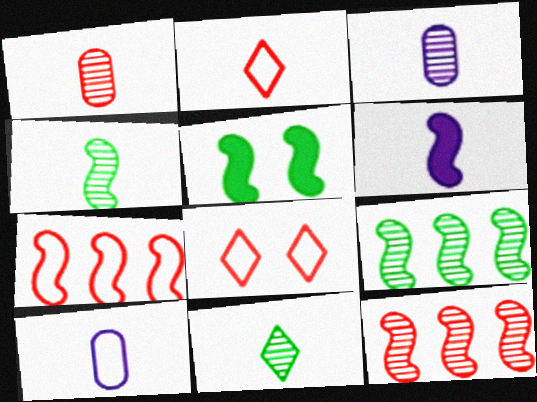[]